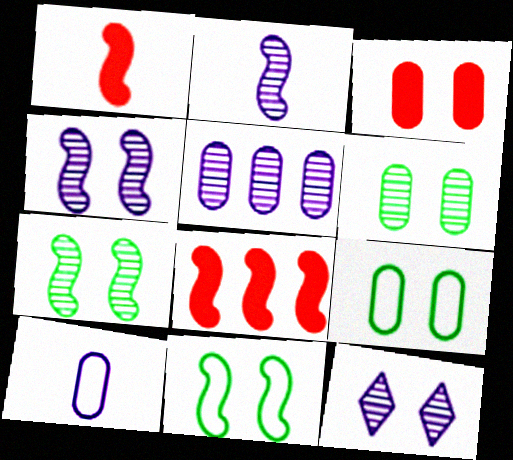[[2, 5, 12], 
[2, 8, 11], 
[3, 11, 12]]